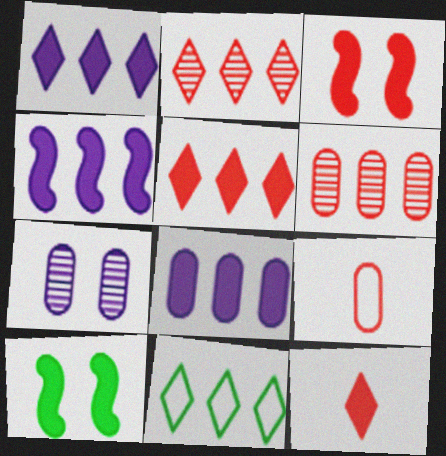[[1, 2, 11], 
[1, 4, 8], 
[2, 3, 9], 
[4, 6, 11], 
[8, 10, 12]]